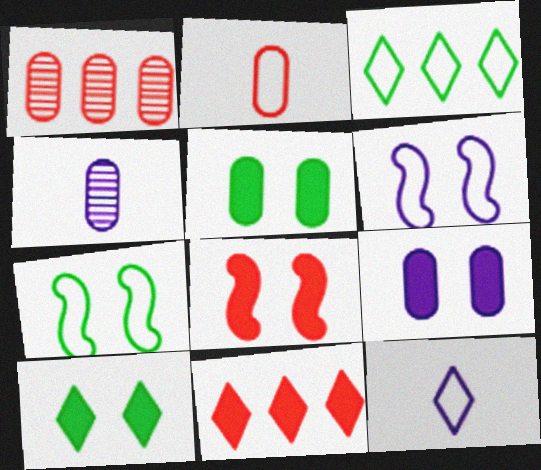[[2, 3, 6], 
[3, 4, 8], 
[4, 7, 11], 
[8, 9, 10]]